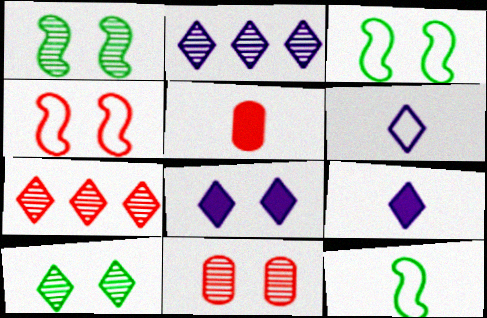[[2, 3, 5], 
[2, 6, 8], 
[3, 8, 11], 
[4, 5, 7]]